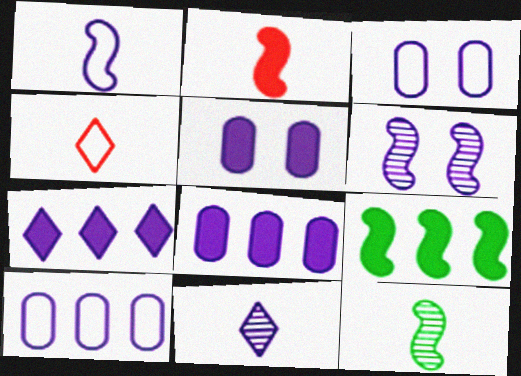[[1, 2, 12]]